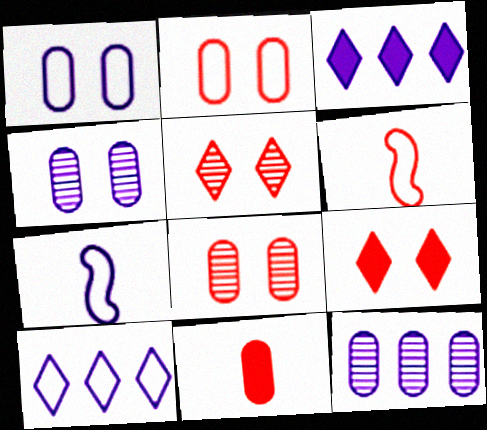[[1, 7, 10], 
[3, 4, 7]]